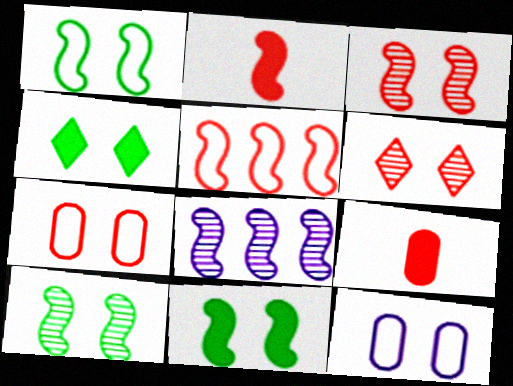[[1, 2, 8], 
[1, 10, 11], 
[2, 3, 5], 
[3, 4, 12], 
[5, 6, 9], 
[6, 11, 12]]